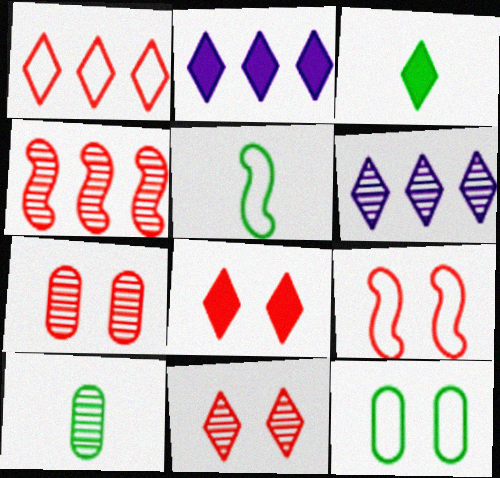[[2, 3, 8], 
[2, 5, 7], 
[2, 9, 10], 
[3, 5, 10], 
[7, 8, 9]]